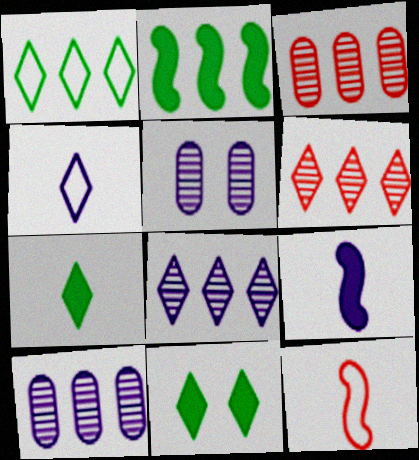[[4, 6, 11], 
[10, 11, 12]]